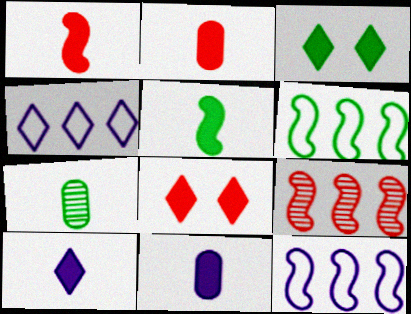[[2, 5, 10], 
[3, 6, 7], 
[7, 8, 12]]